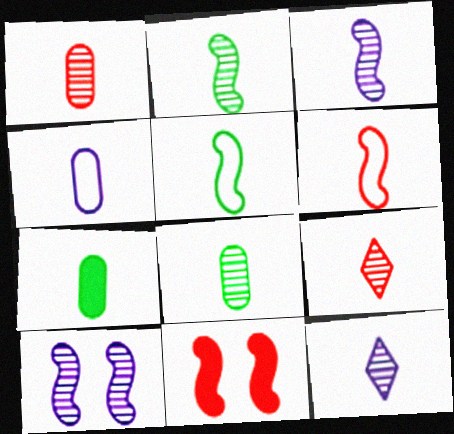[[1, 2, 12], 
[1, 4, 7], 
[3, 8, 9], 
[6, 7, 12]]